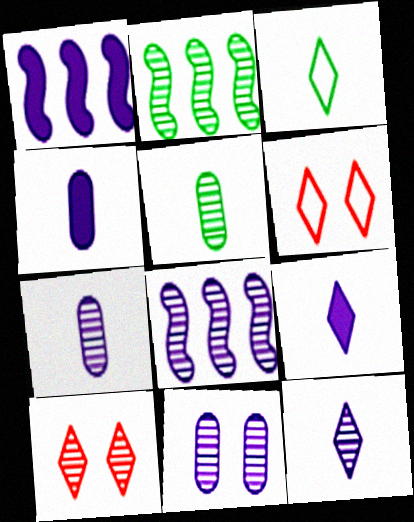[[1, 5, 6], 
[2, 4, 6], 
[2, 7, 10], 
[5, 8, 10], 
[8, 11, 12]]